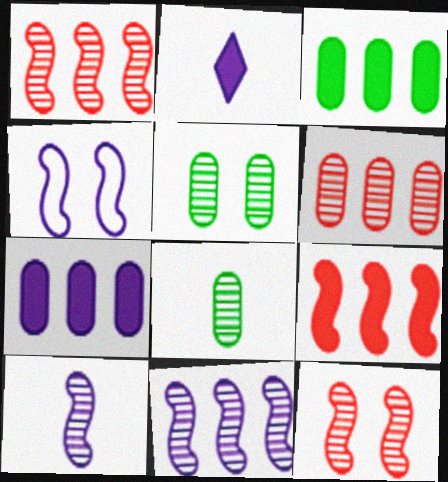[]